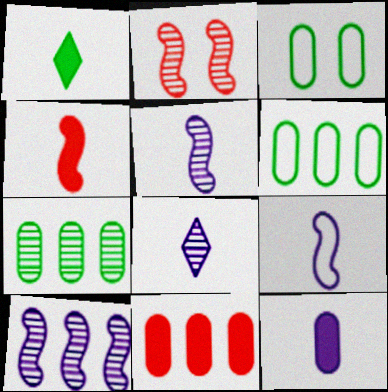[[1, 4, 12], 
[2, 7, 8], 
[8, 9, 12]]